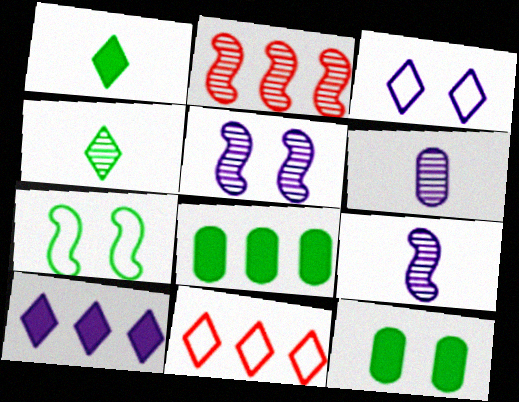[[4, 7, 8], 
[9, 11, 12]]